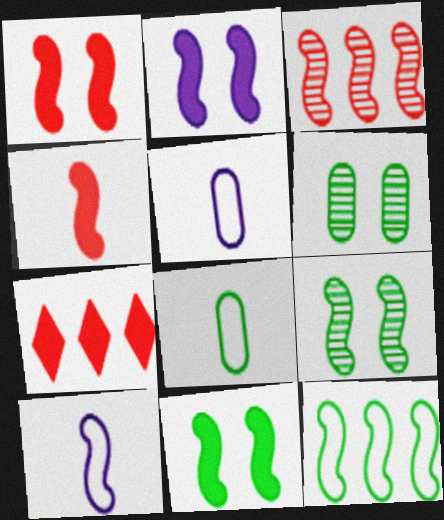[[1, 2, 11], 
[3, 10, 11], 
[5, 7, 9], 
[6, 7, 10]]